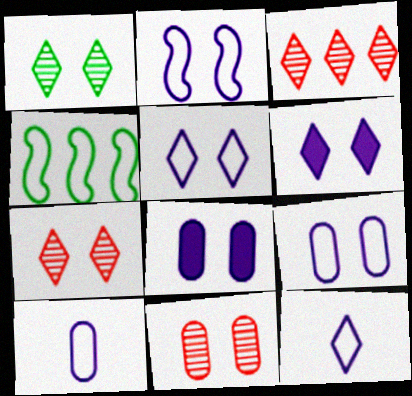[[2, 5, 9]]